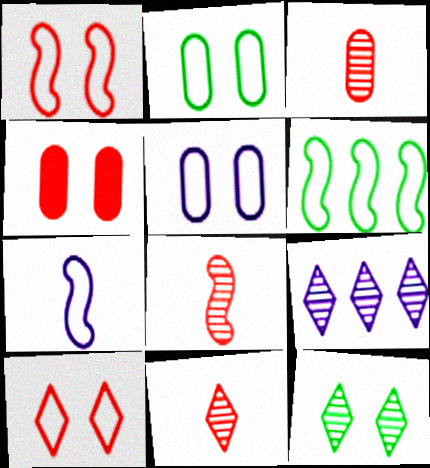[[1, 6, 7], 
[3, 8, 11], 
[9, 11, 12]]